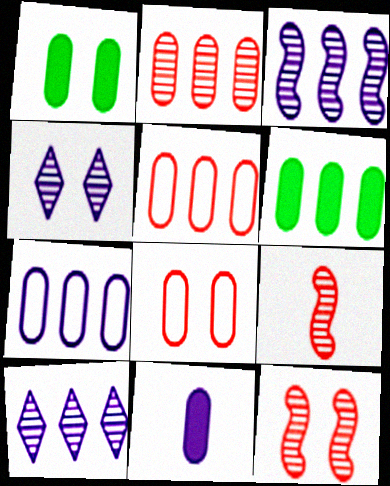[[2, 6, 7]]